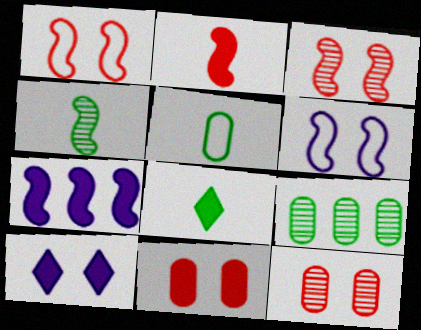[[1, 4, 7], 
[4, 5, 8], 
[7, 8, 11]]